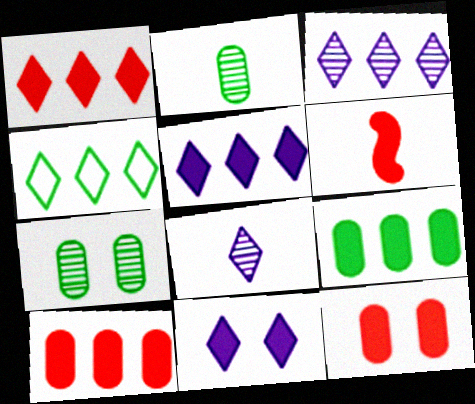[[1, 3, 4], 
[1, 6, 12], 
[6, 9, 11]]